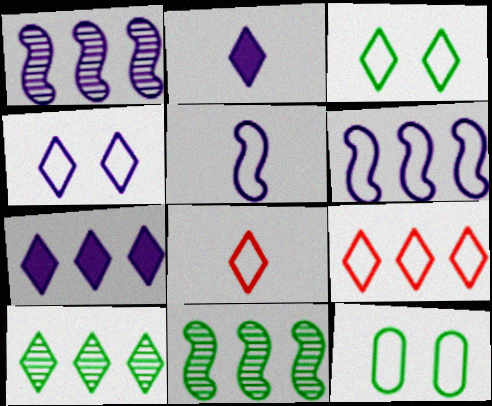[[5, 9, 12], 
[6, 8, 12], 
[7, 9, 10]]